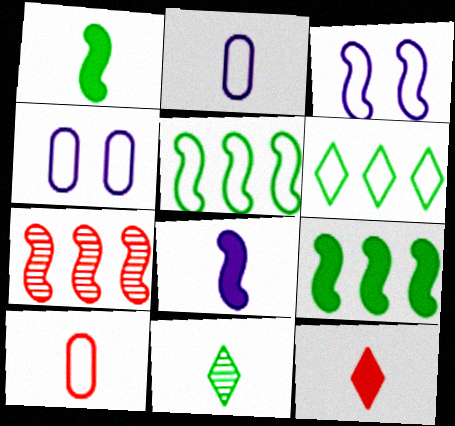[[1, 3, 7], 
[3, 6, 10], 
[8, 10, 11]]